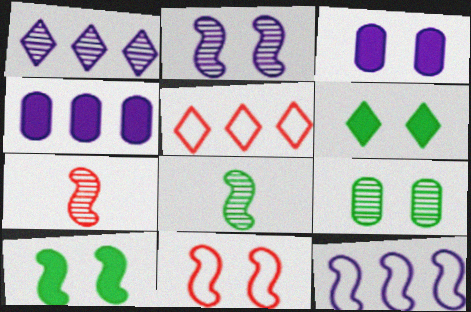[[1, 4, 12], 
[1, 7, 9], 
[2, 10, 11], 
[3, 5, 8], 
[7, 10, 12]]